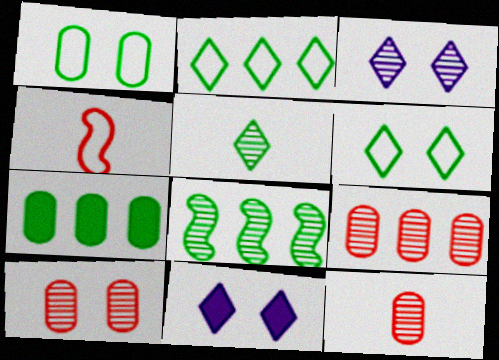[[2, 7, 8], 
[3, 4, 7], 
[3, 8, 12], 
[9, 10, 12]]